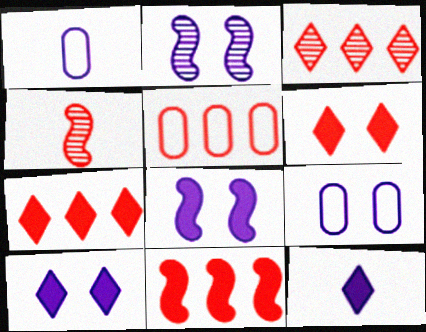[[2, 9, 10], 
[3, 5, 11], 
[4, 5, 6]]